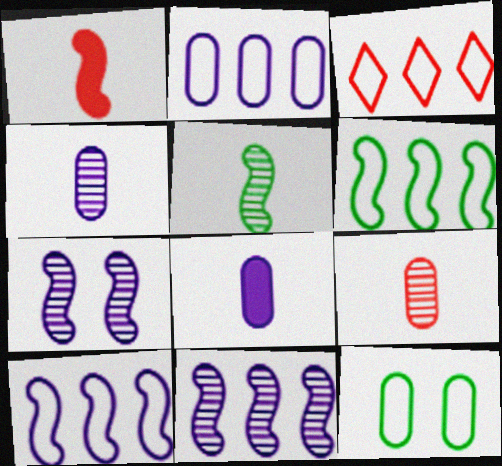[[1, 6, 7], 
[2, 3, 6]]